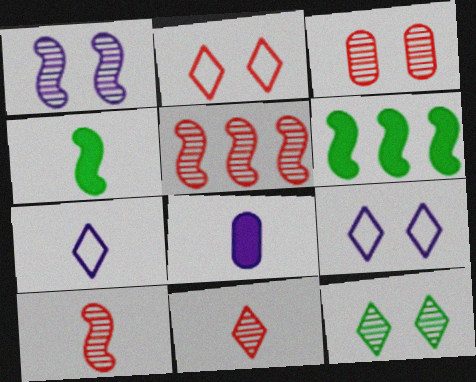[[1, 3, 12], 
[3, 5, 11], 
[3, 6, 7]]